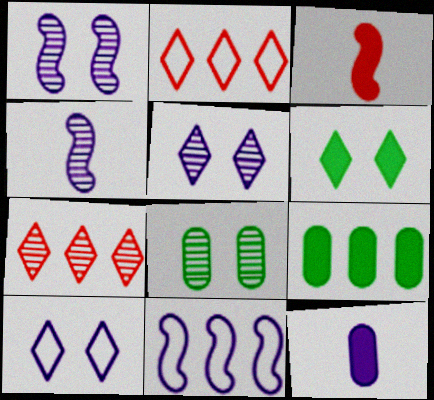[[4, 7, 8], 
[5, 11, 12], 
[7, 9, 11]]